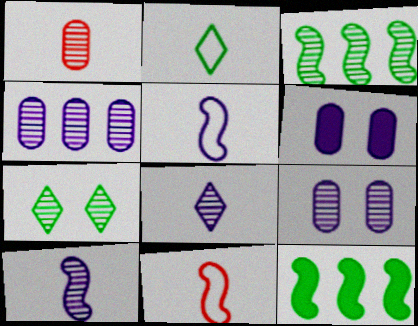[]